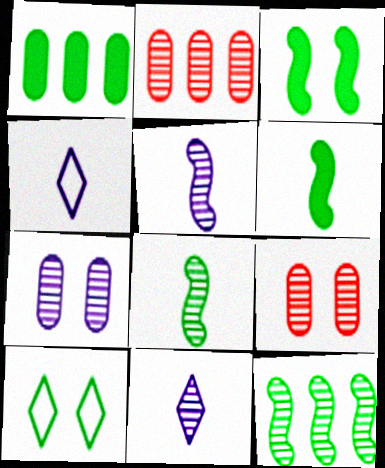[[1, 8, 10], 
[2, 3, 4], 
[9, 11, 12]]